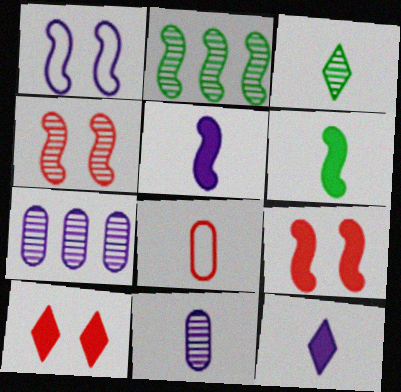[[1, 7, 12], 
[3, 4, 7], 
[3, 5, 8]]